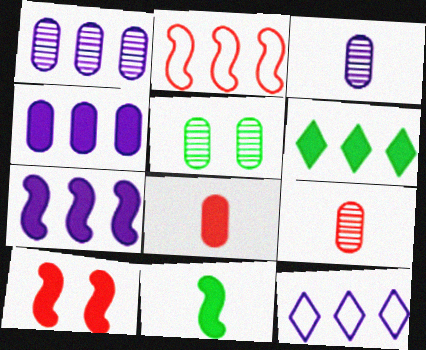[[1, 2, 6], 
[1, 5, 9], 
[1, 7, 12], 
[7, 10, 11]]